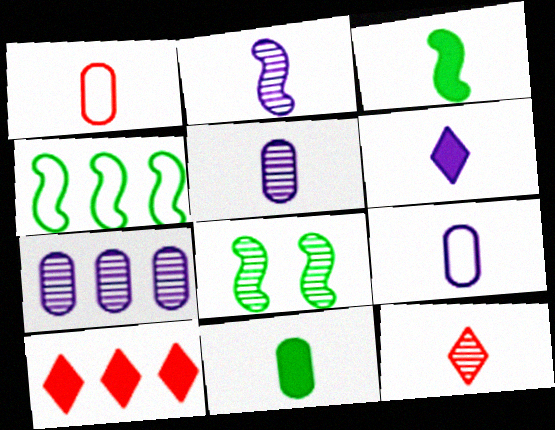[[1, 5, 11], 
[2, 6, 9], 
[3, 4, 8], 
[3, 9, 12], 
[4, 7, 10], 
[7, 8, 12], 
[8, 9, 10]]